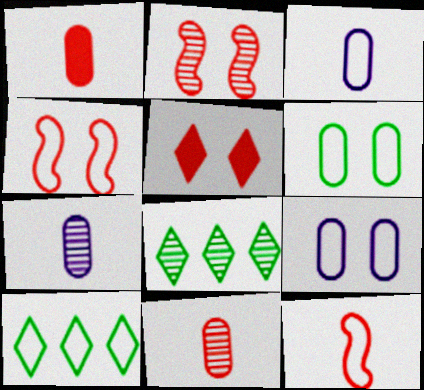[[2, 7, 8], 
[3, 4, 10], 
[9, 10, 12]]